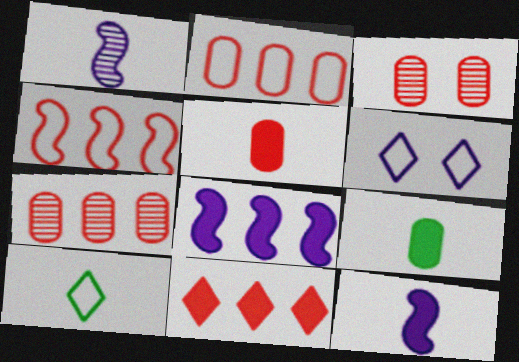[[1, 5, 10], 
[2, 3, 5], 
[3, 8, 10], 
[4, 7, 11]]